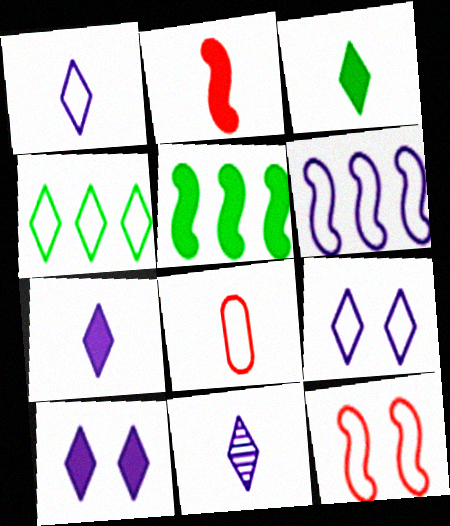[[1, 7, 11]]